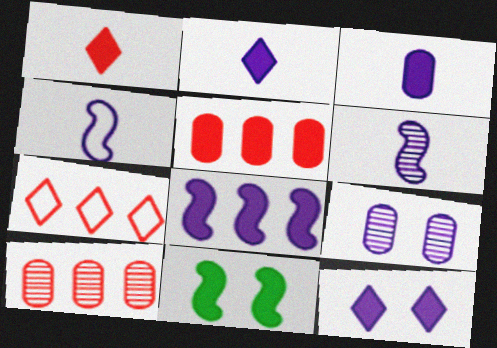[[2, 5, 11], 
[3, 8, 12]]